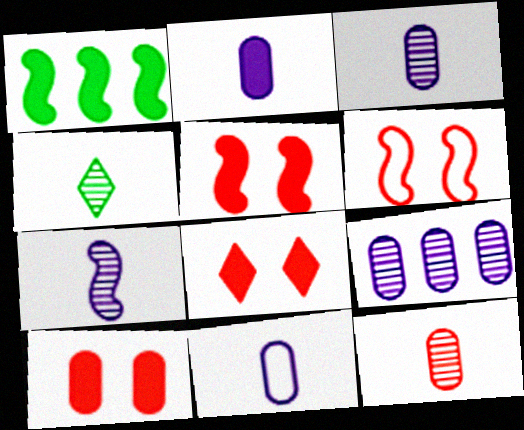[[1, 2, 8], 
[1, 6, 7], 
[2, 3, 11], 
[4, 7, 12], 
[5, 8, 10]]